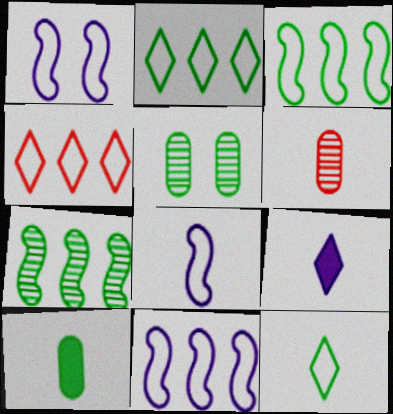[[1, 8, 11]]